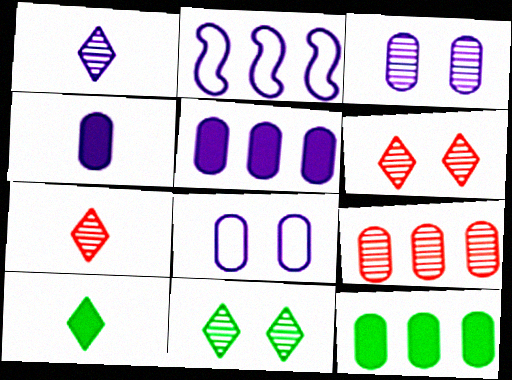[]